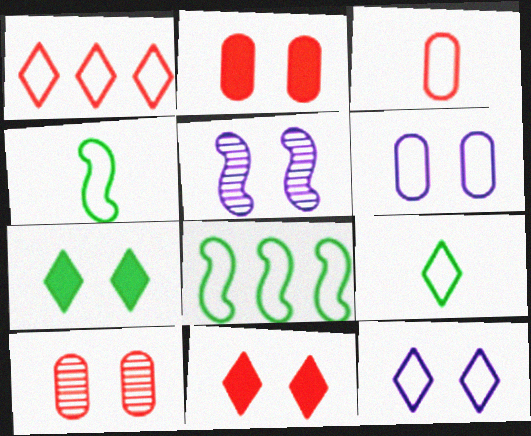[[1, 4, 6], 
[1, 9, 12], 
[3, 8, 12]]